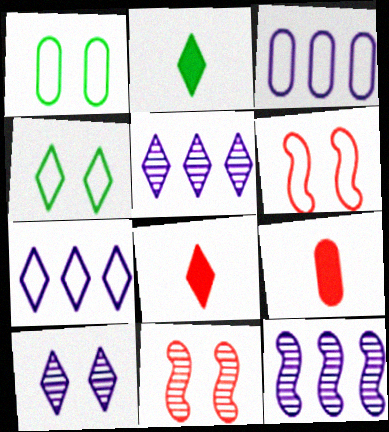[[1, 8, 12], 
[2, 3, 11], 
[4, 5, 8], 
[4, 9, 12]]